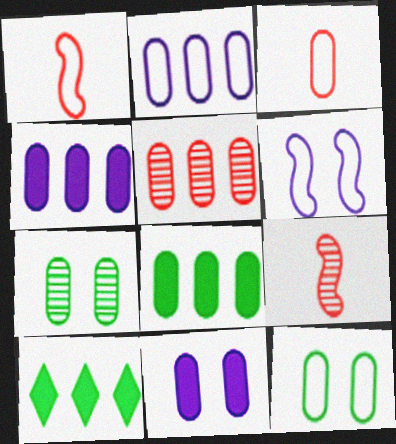[[2, 3, 12], 
[2, 5, 8], 
[3, 4, 7]]